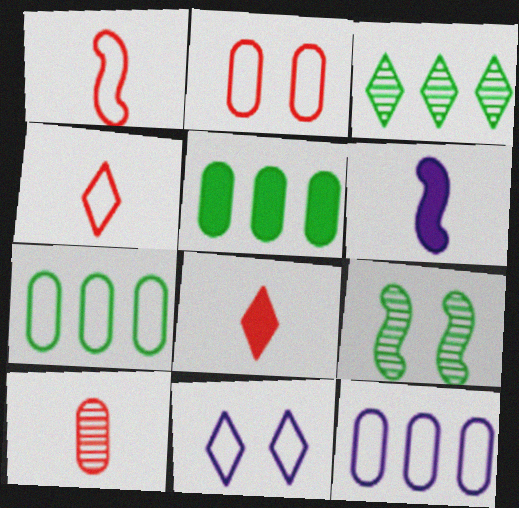[[1, 7, 11], 
[1, 8, 10], 
[2, 3, 6], 
[3, 8, 11], 
[8, 9, 12]]